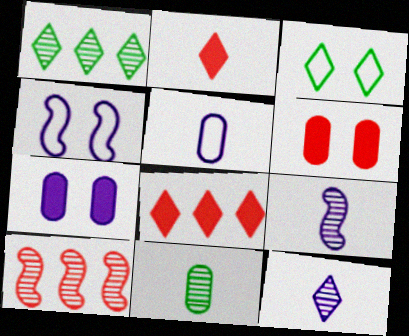[[3, 8, 12], 
[4, 8, 11]]